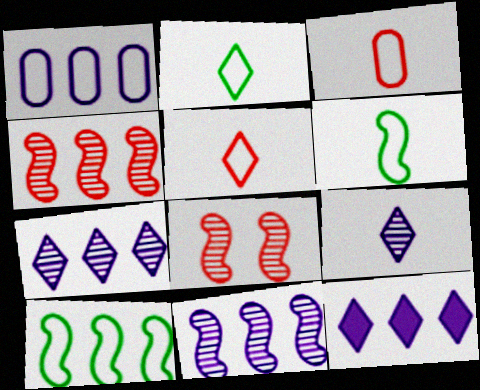[[1, 11, 12]]